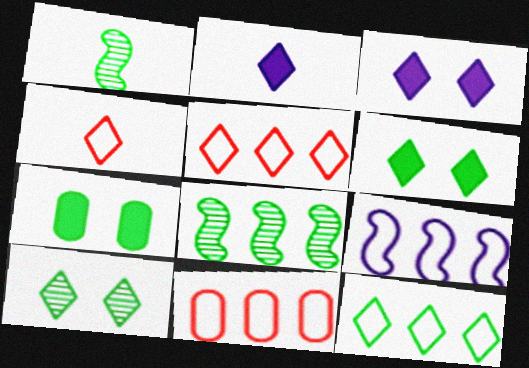[[1, 3, 11], 
[1, 7, 12], 
[2, 5, 10], 
[9, 11, 12]]